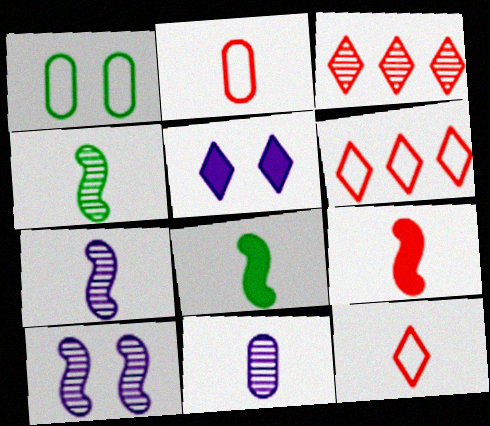[[8, 11, 12]]